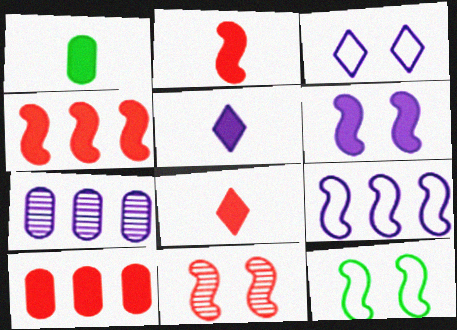[[1, 2, 5], 
[6, 11, 12], 
[7, 8, 12]]